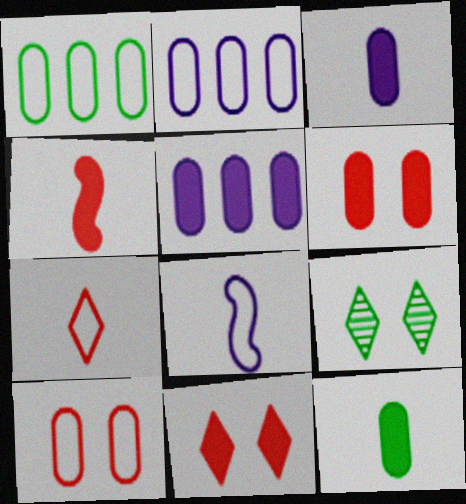[[2, 4, 9], 
[5, 6, 12]]